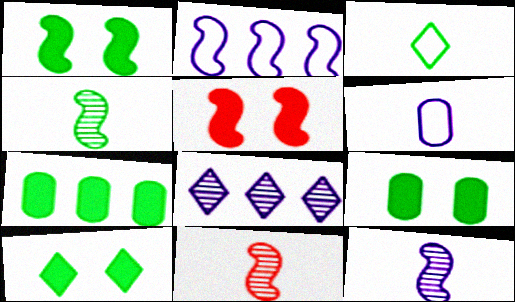[[1, 2, 11], 
[1, 9, 10], 
[2, 4, 5], 
[4, 11, 12]]